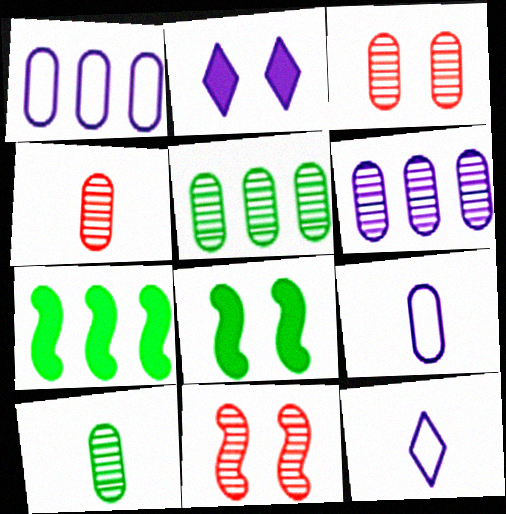[[3, 6, 10], 
[3, 7, 12]]